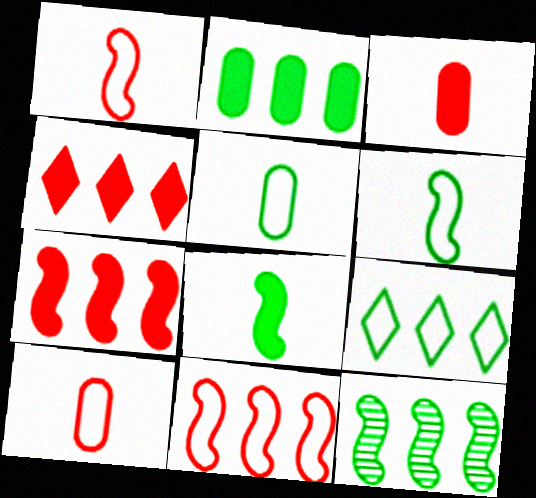[[2, 9, 12]]